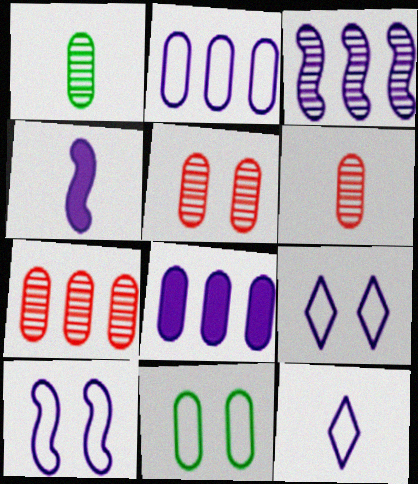[[2, 10, 12], 
[3, 4, 10], 
[5, 6, 7], 
[6, 8, 11]]